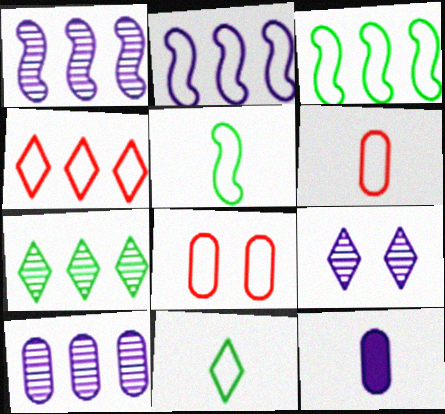[[2, 8, 11], 
[2, 9, 12]]